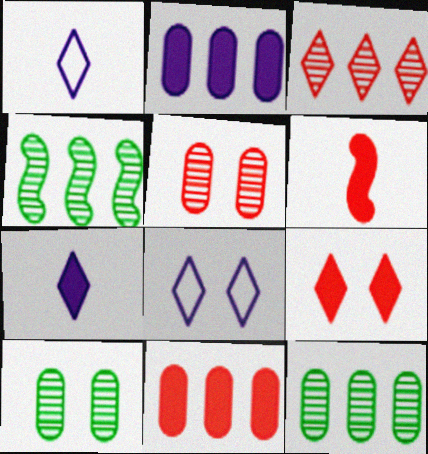[[6, 8, 12], 
[6, 9, 11]]